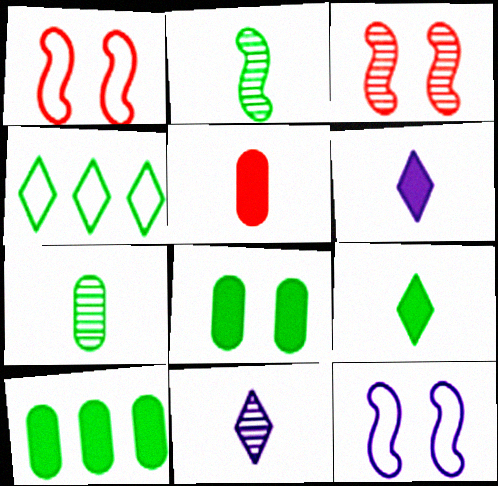[[1, 10, 11], 
[2, 4, 8]]